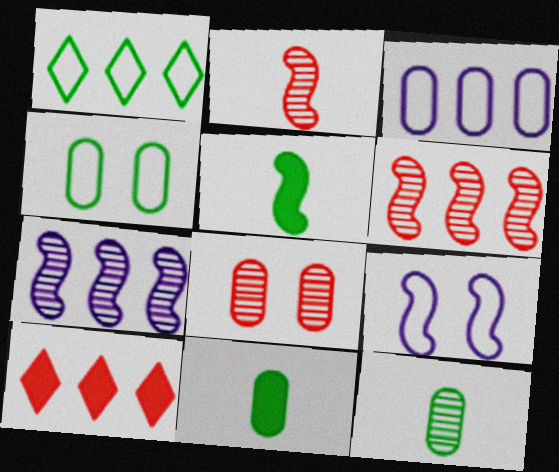[[3, 8, 11], 
[5, 6, 9], 
[9, 10, 12]]